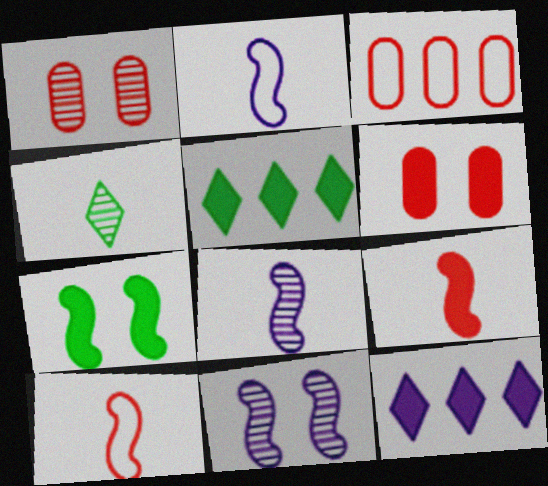[[1, 2, 5]]